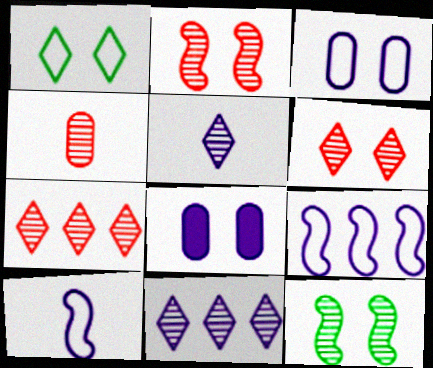[[1, 2, 8], 
[2, 4, 7], 
[4, 11, 12], 
[5, 8, 9], 
[8, 10, 11]]